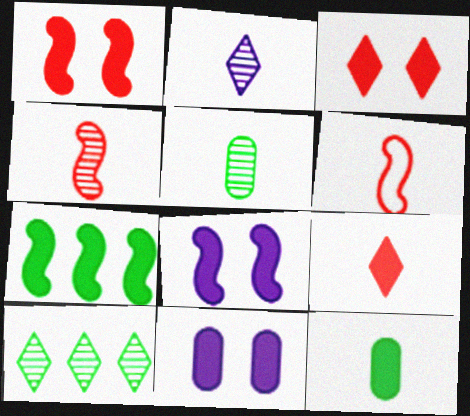[[2, 4, 5], 
[2, 6, 12], 
[6, 10, 11], 
[7, 9, 11]]